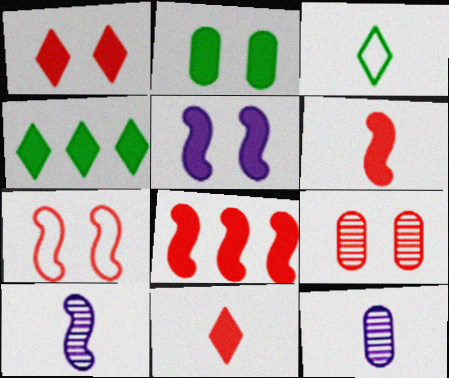[[1, 2, 5], 
[1, 7, 9], 
[3, 6, 12], 
[4, 7, 12]]